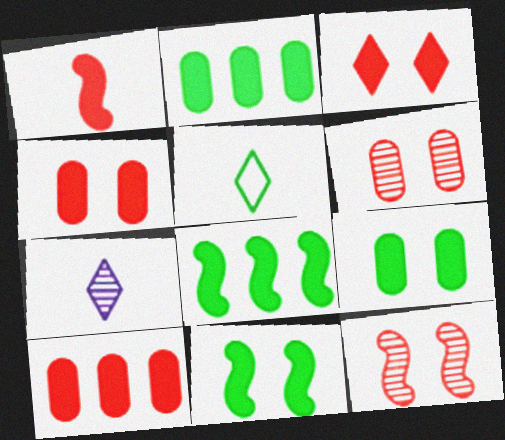[[1, 3, 10]]